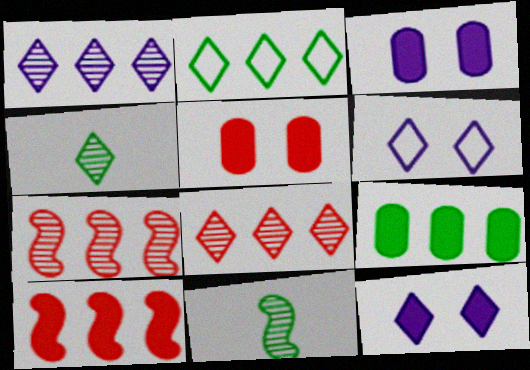[]